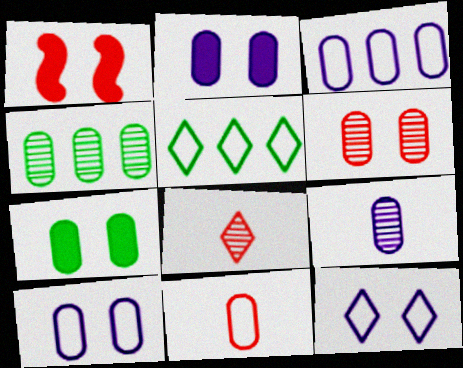[[1, 5, 9], 
[2, 3, 9], 
[2, 4, 11], 
[4, 6, 9], 
[6, 7, 10]]